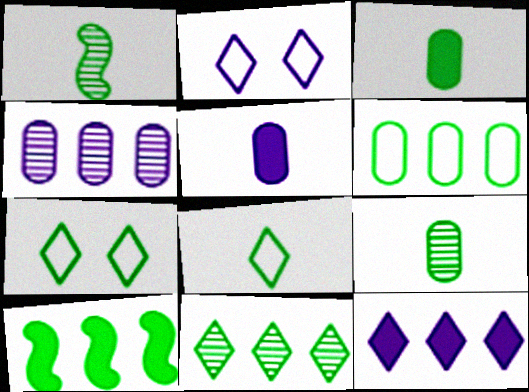[[1, 3, 8], 
[6, 10, 11], 
[7, 9, 10]]